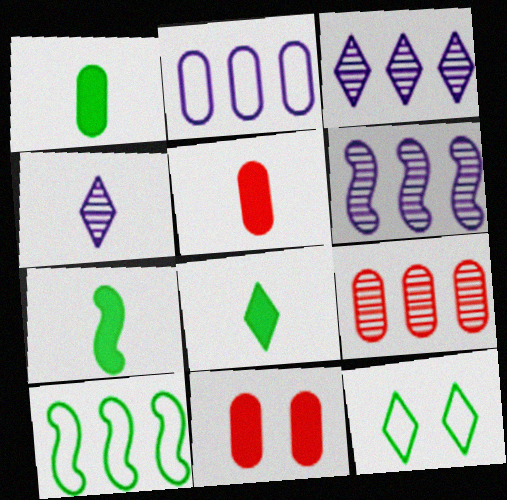[[1, 7, 8], 
[4, 10, 11], 
[5, 6, 12]]